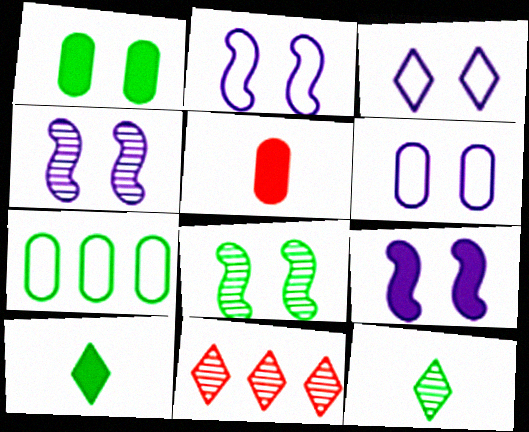[[2, 3, 6], 
[2, 4, 9], 
[3, 10, 11], 
[7, 8, 10]]